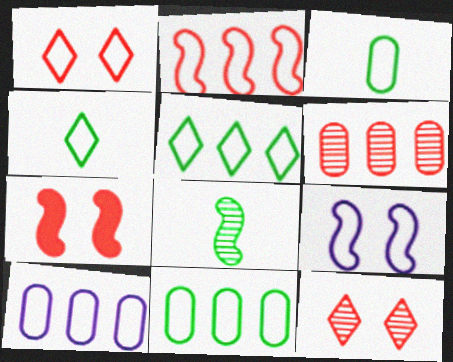[[2, 5, 10]]